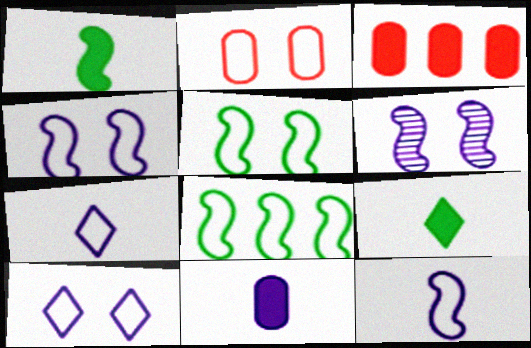[[2, 5, 10], 
[2, 7, 8]]